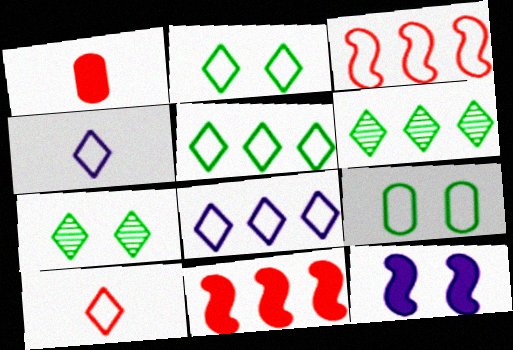[[2, 8, 10], 
[3, 4, 9]]